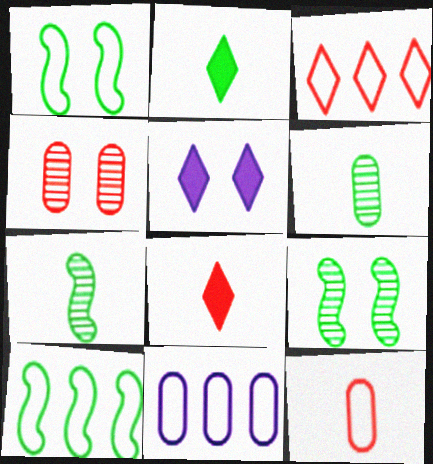[[1, 4, 5], 
[3, 10, 11], 
[8, 9, 11]]